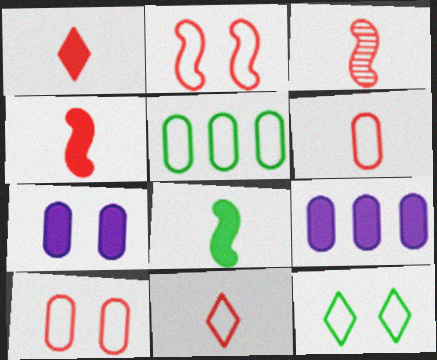[[1, 3, 6], 
[3, 9, 12]]